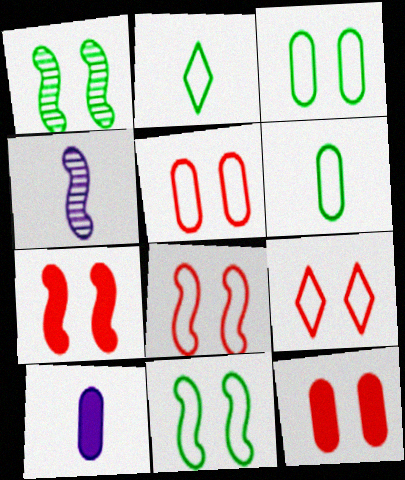[[5, 8, 9]]